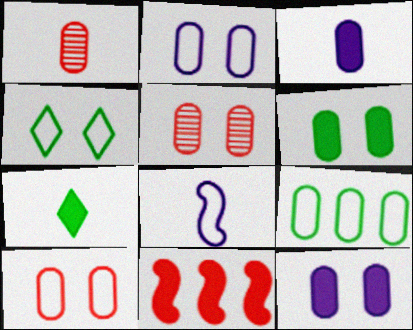[[1, 7, 8], 
[1, 9, 12], 
[2, 5, 6], 
[3, 5, 9], 
[7, 11, 12]]